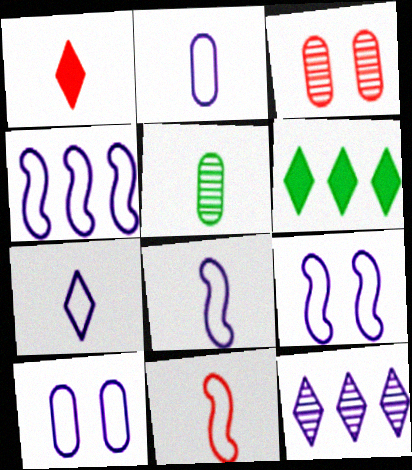[[1, 5, 8], 
[2, 7, 8], 
[3, 6, 8], 
[4, 7, 10], 
[4, 8, 9]]